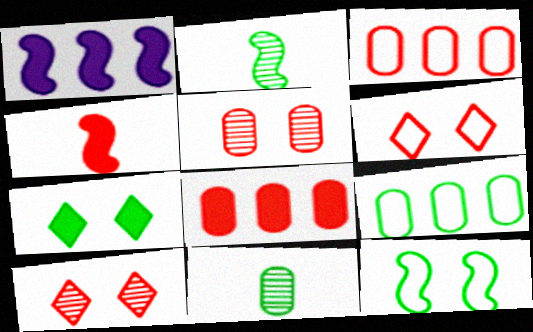[[1, 6, 11], 
[2, 7, 9], 
[3, 4, 10]]